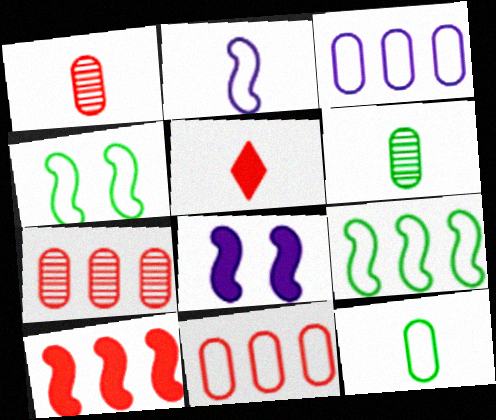[[2, 5, 6]]